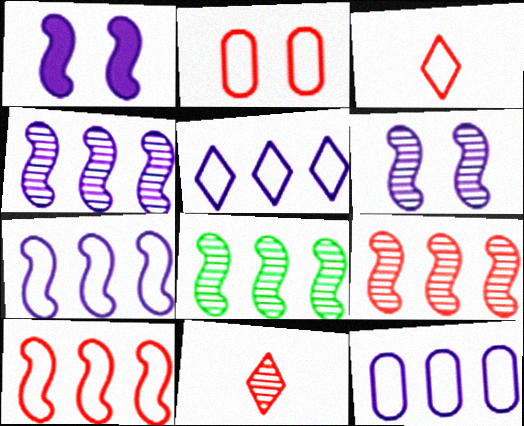[[2, 3, 10], 
[4, 8, 9], 
[5, 7, 12]]